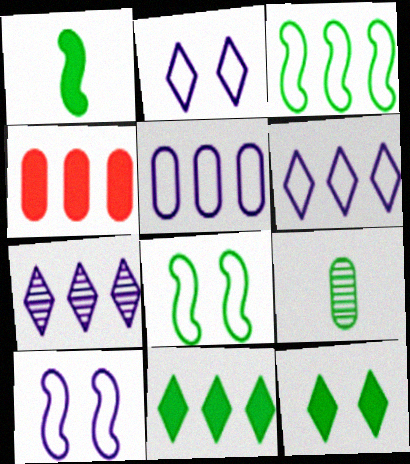[[3, 4, 7], 
[3, 9, 12], 
[8, 9, 11]]